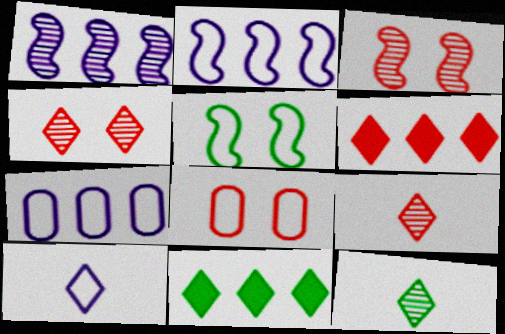[[4, 10, 11]]